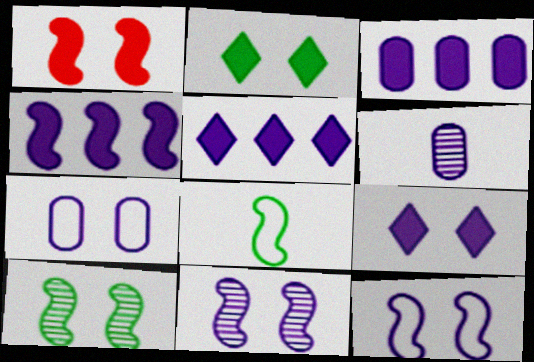[[1, 10, 12], 
[3, 4, 5], 
[3, 6, 7], 
[5, 6, 12], 
[7, 9, 11]]